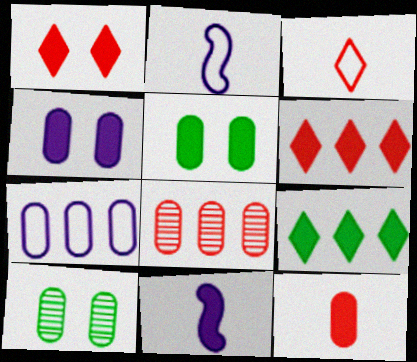[[2, 6, 10], 
[5, 6, 11], 
[7, 10, 12]]